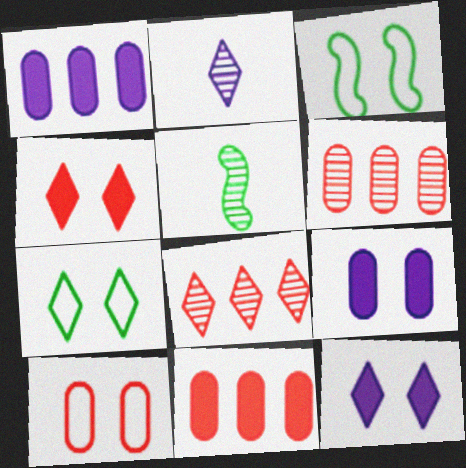[[2, 3, 11]]